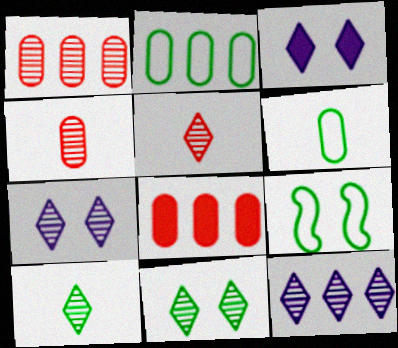[[5, 11, 12]]